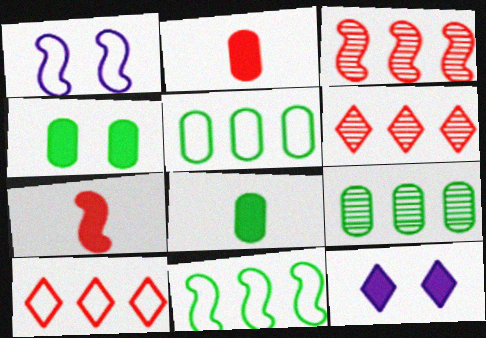[[1, 6, 8]]